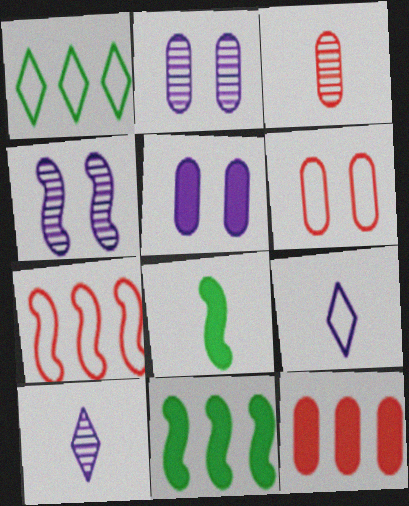[[3, 6, 12], 
[3, 8, 9], 
[4, 7, 8], 
[6, 10, 11]]